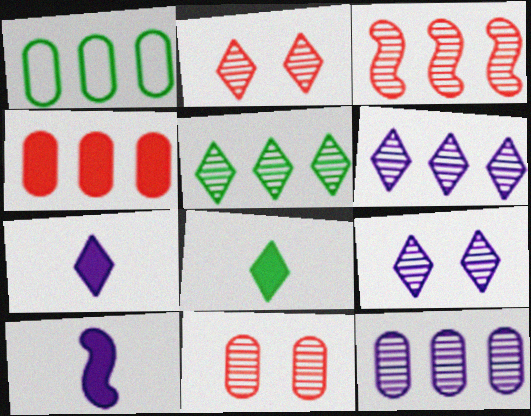[[1, 2, 10], 
[1, 4, 12], 
[3, 5, 12]]